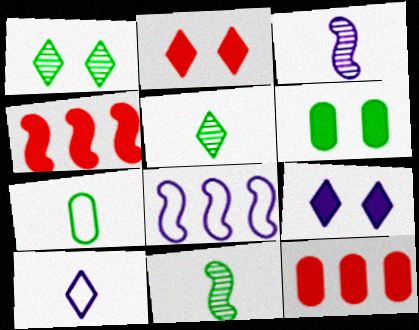[]